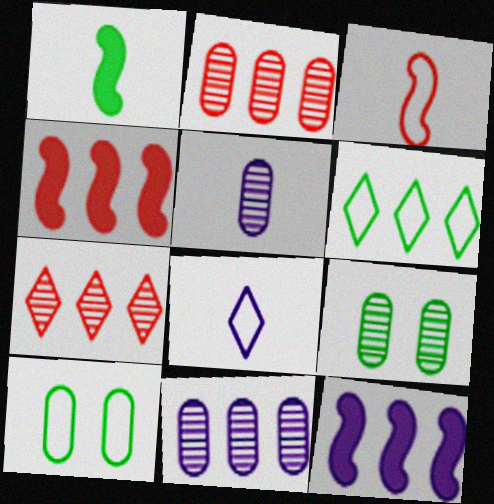[[1, 6, 9], 
[2, 5, 9], 
[2, 6, 12], 
[4, 6, 11], 
[4, 8, 9]]